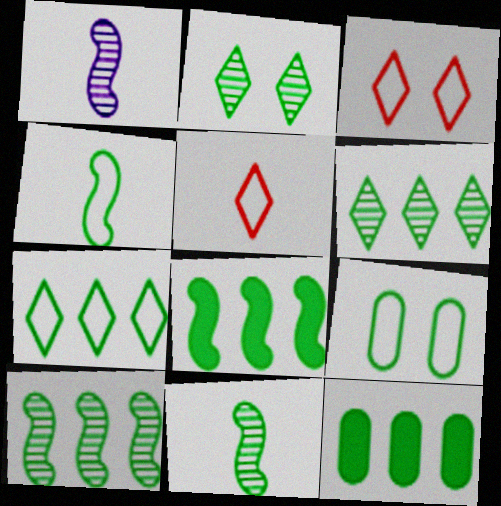[[1, 3, 12], 
[2, 4, 12], 
[4, 7, 9], 
[7, 10, 12]]